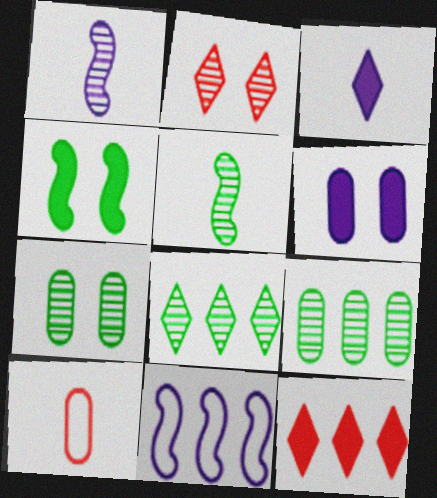[[1, 2, 9], 
[3, 5, 10], 
[5, 7, 8], 
[6, 9, 10], 
[9, 11, 12]]